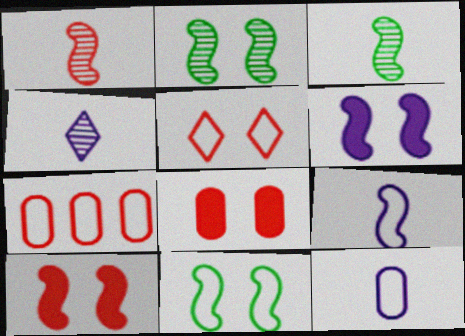[]